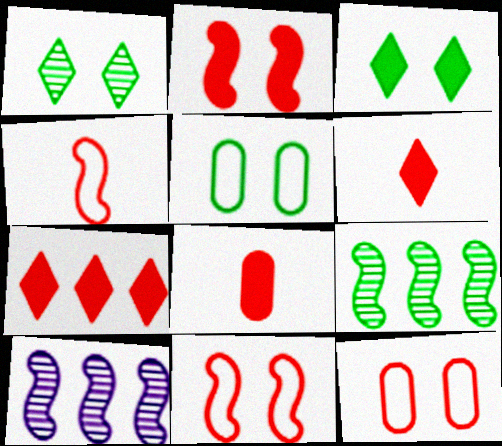[[2, 7, 8], 
[5, 6, 10]]